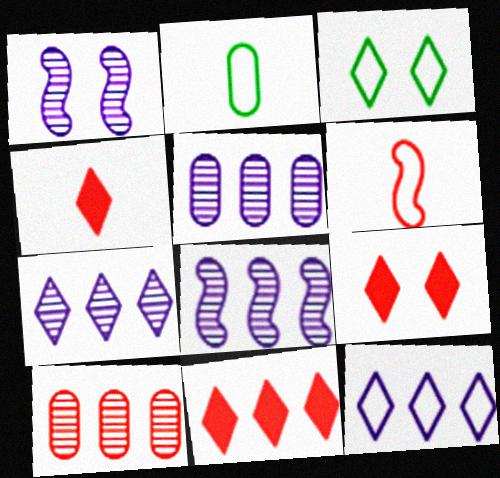[[1, 2, 11], 
[2, 8, 9], 
[3, 4, 7], 
[4, 9, 11], 
[5, 7, 8], 
[6, 9, 10]]